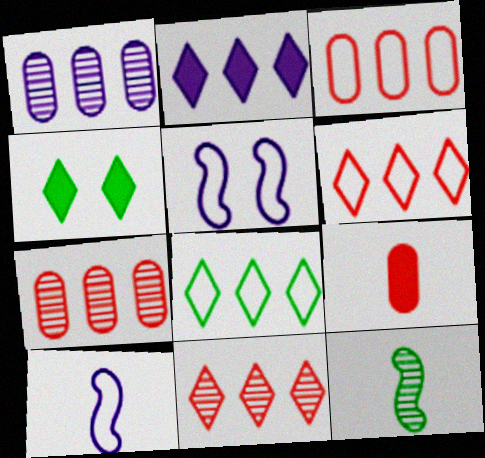[[2, 8, 11], 
[4, 7, 10]]